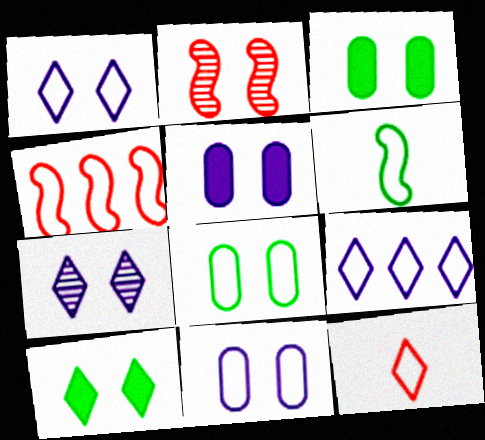[[1, 2, 3], 
[2, 10, 11]]